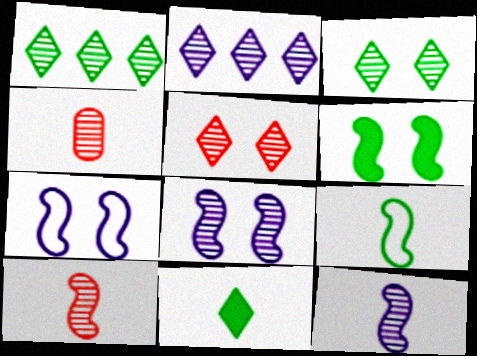[[1, 4, 8]]